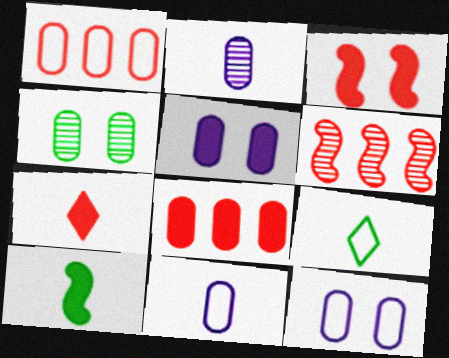[[3, 7, 8], 
[4, 8, 11], 
[5, 6, 9]]